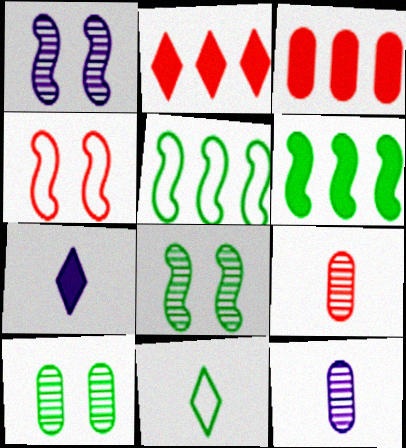[[1, 3, 11], 
[2, 4, 9], 
[6, 10, 11]]